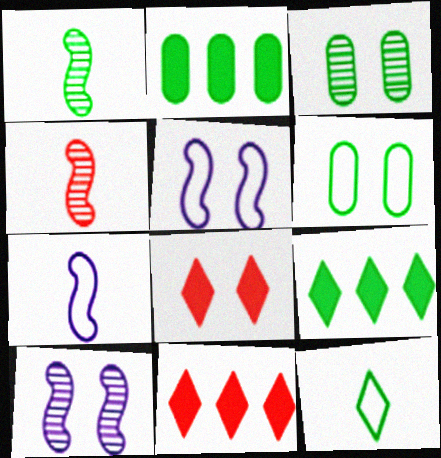[[1, 6, 9], 
[3, 5, 8], 
[3, 7, 11], 
[6, 8, 10]]